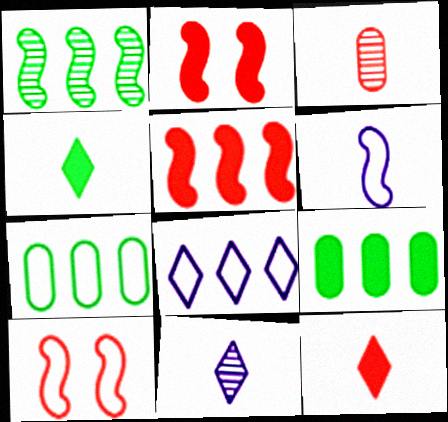[[1, 2, 6], 
[2, 7, 11], 
[3, 4, 6], 
[9, 10, 11]]